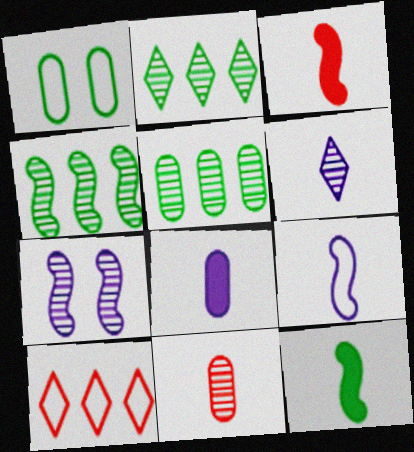[[1, 2, 12], 
[1, 9, 10], 
[2, 4, 5], 
[2, 7, 11], 
[6, 8, 9]]